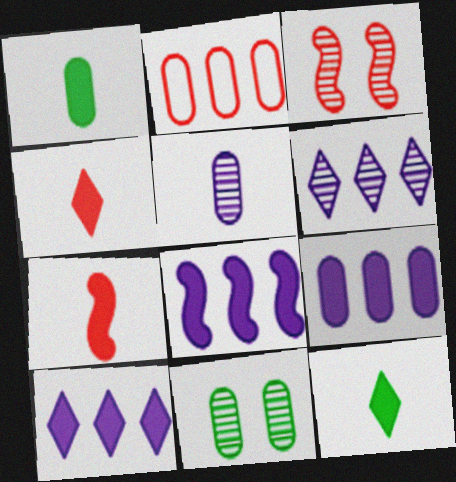[[2, 3, 4], 
[8, 9, 10]]